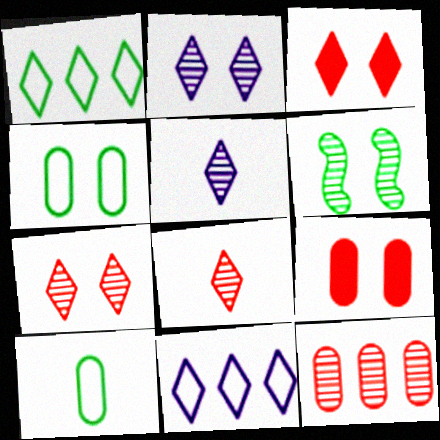[[1, 3, 5], 
[5, 6, 12]]